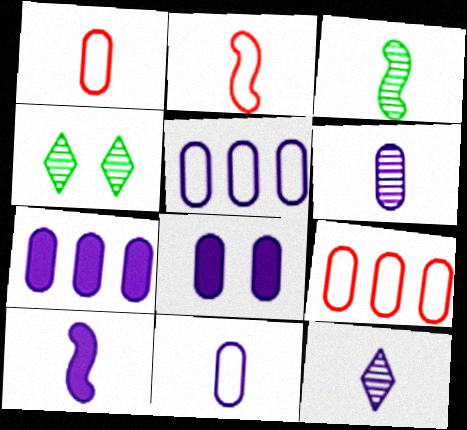[[2, 3, 10], 
[2, 4, 7], 
[4, 9, 10], 
[5, 6, 8], 
[10, 11, 12]]